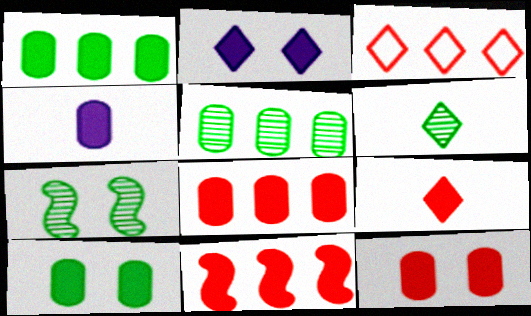[[1, 4, 12], 
[2, 3, 6], 
[3, 4, 7], 
[4, 8, 10], 
[5, 6, 7], 
[9, 11, 12]]